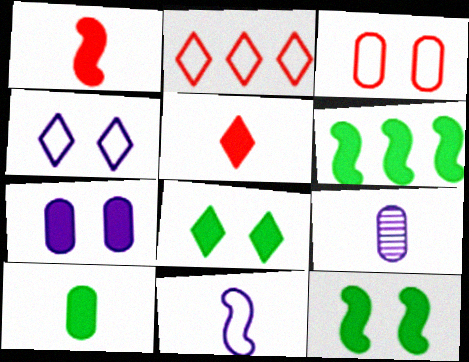[[2, 9, 12], 
[5, 6, 7], 
[6, 8, 10]]